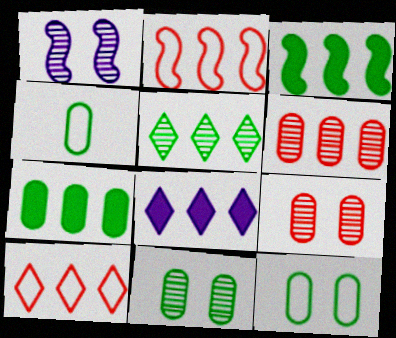[[4, 7, 11], 
[5, 8, 10]]